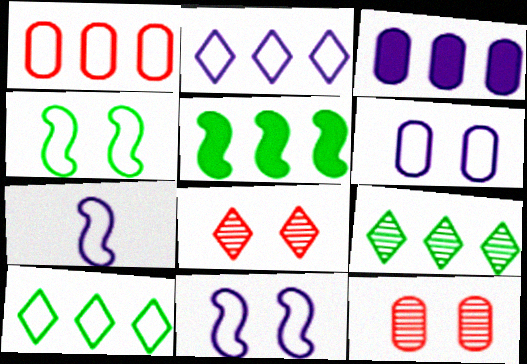[[2, 6, 7]]